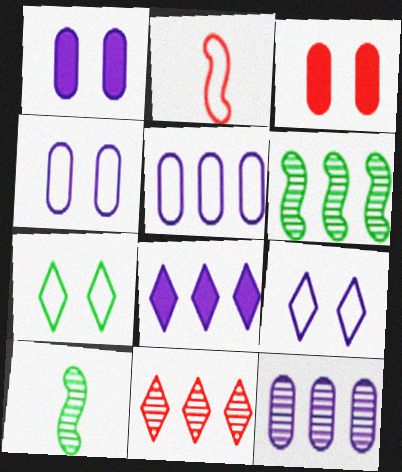[[2, 3, 11], 
[2, 5, 7], 
[6, 11, 12]]